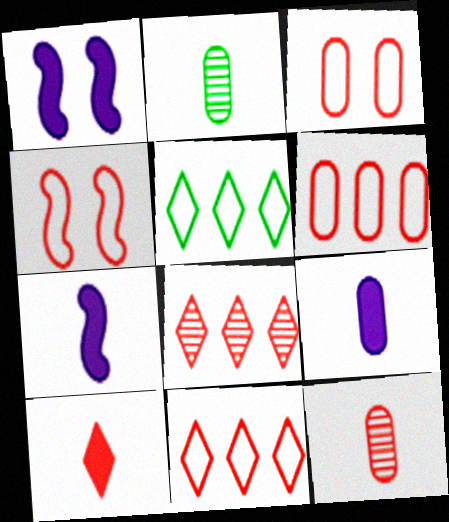[[1, 2, 11], 
[1, 5, 12]]